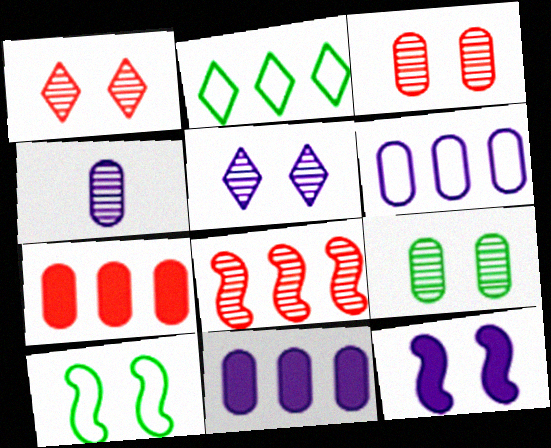[[2, 8, 11]]